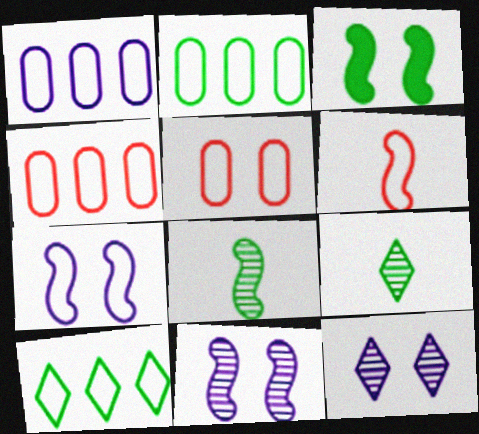[[1, 2, 4], 
[2, 3, 9], 
[3, 5, 12]]